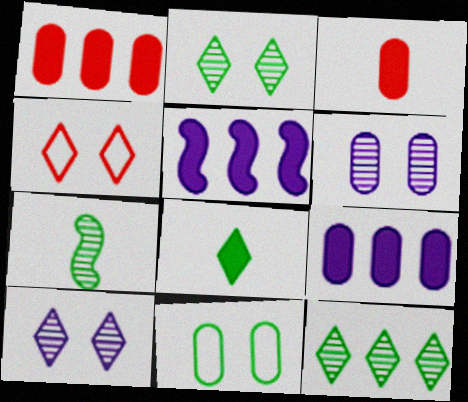[[4, 7, 9]]